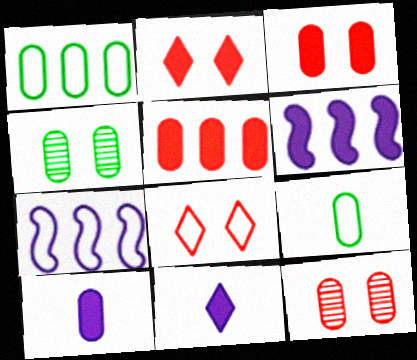[[1, 10, 12], 
[7, 8, 9]]